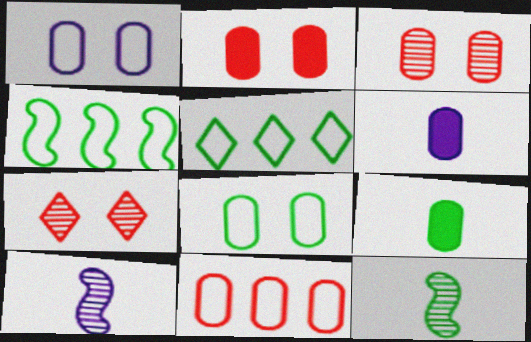[[2, 5, 10], 
[4, 6, 7]]